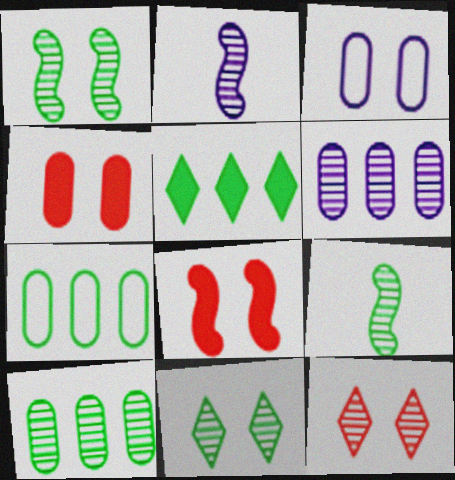[[2, 10, 12], 
[3, 8, 11], 
[6, 9, 12], 
[9, 10, 11]]